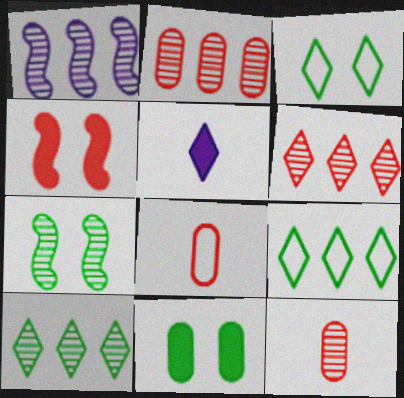[[1, 2, 10], 
[3, 5, 6], 
[3, 7, 11], 
[4, 6, 8]]